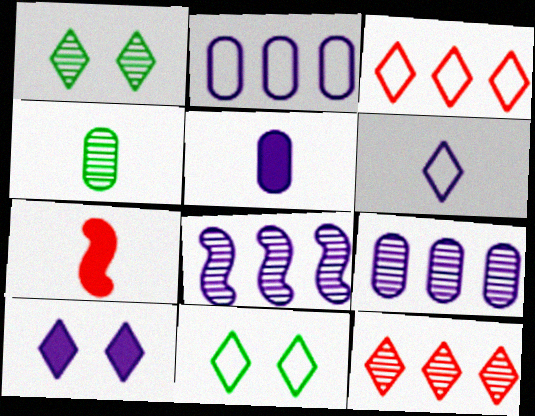[[1, 2, 7], 
[3, 6, 11], 
[4, 6, 7], 
[7, 9, 11]]